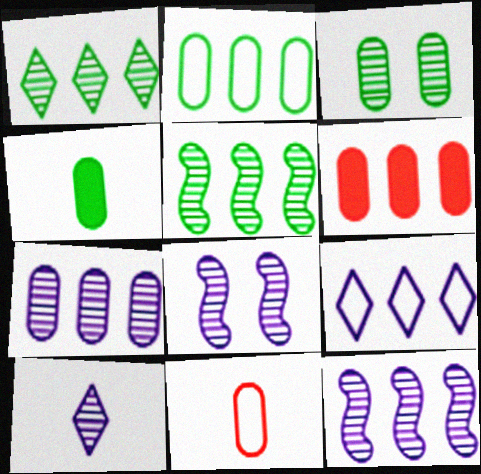[[2, 3, 4], 
[2, 6, 7], 
[5, 6, 9], 
[7, 8, 10]]